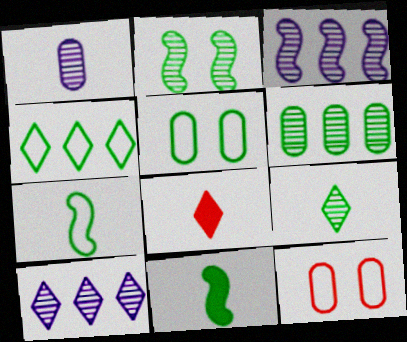[[1, 7, 8], 
[2, 6, 9], 
[3, 5, 8], 
[4, 5, 7], 
[10, 11, 12]]